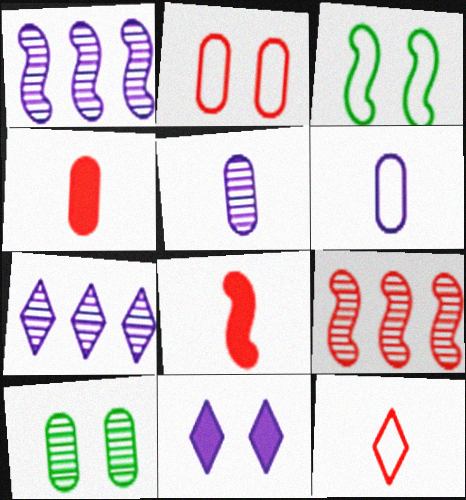[[1, 3, 8], 
[1, 6, 11], 
[3, 4, 7]]